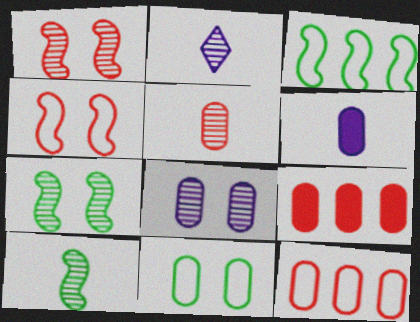[[2, 5, 10]]